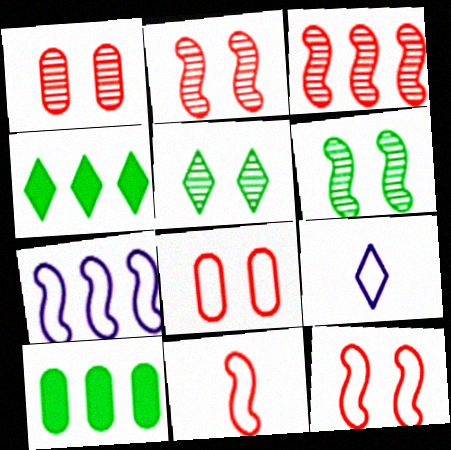[[2, 9, 10]]